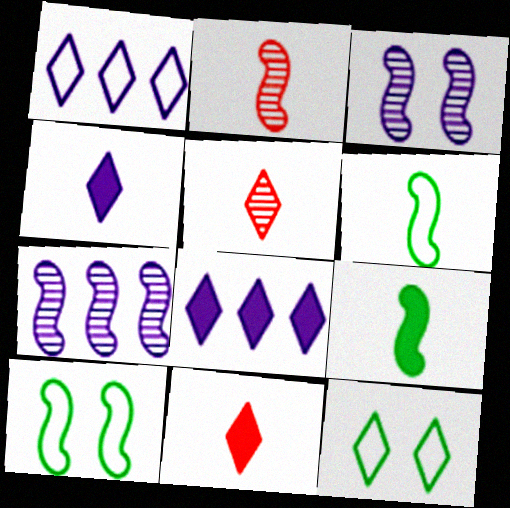[[5, 8, 12]]